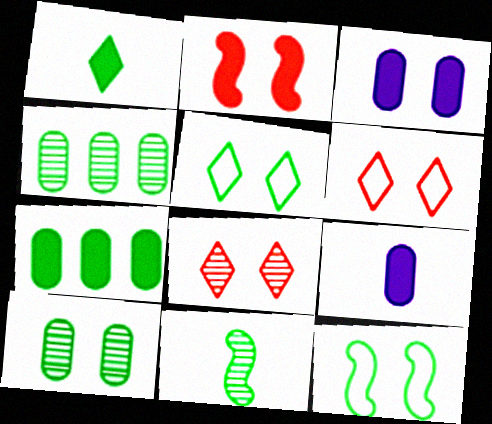[[1, 4, 12], 
[3, 8, 12], 
[5, 7, 11]]